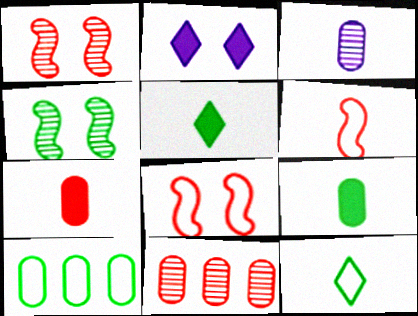[[3, 5, 6], 
[4, 5, 10]]